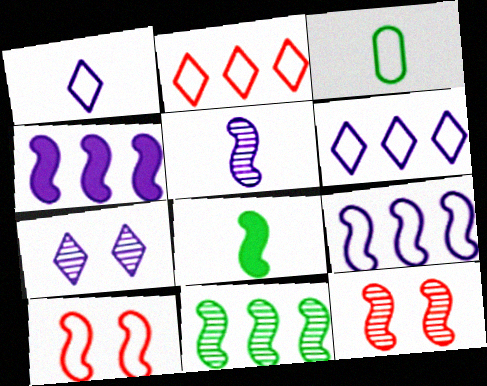[[3, 6, 10], 
[5, 11, 12], 
[8, 9, 12]]